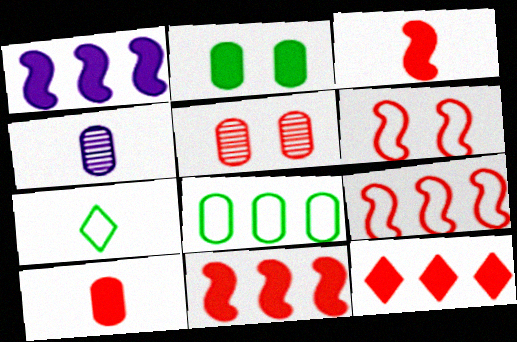[[1, 5, 7], 
[3, 4, 7]]